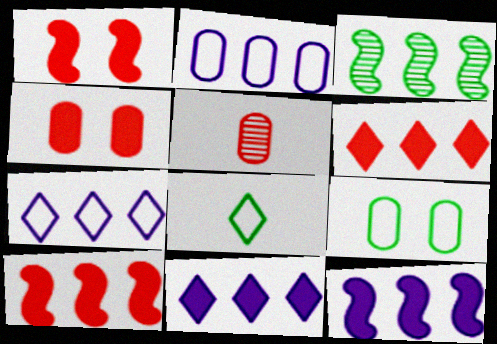[[2, 3, 6]]